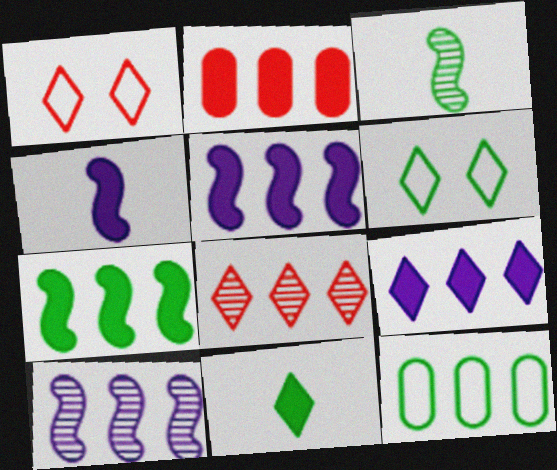[[2, 7, 9], 
[5, 8, 12]]